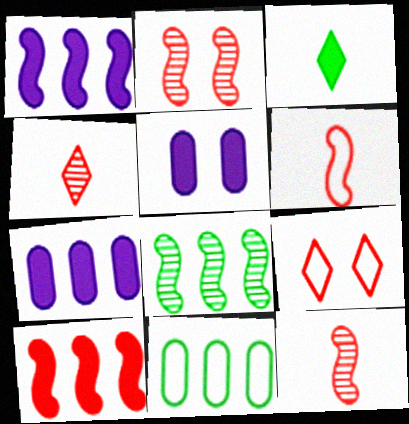[[2, 6, 10], 
[3, 5, 10]]